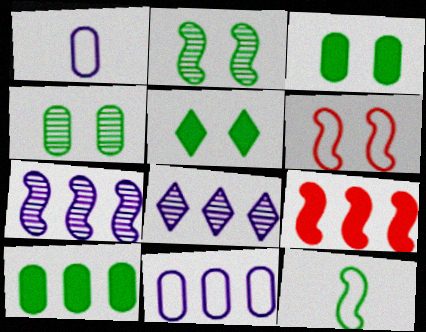[]